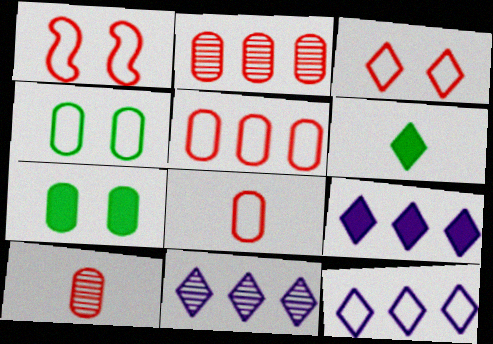[[3, 6, 11], 
[9, 11, 12]]